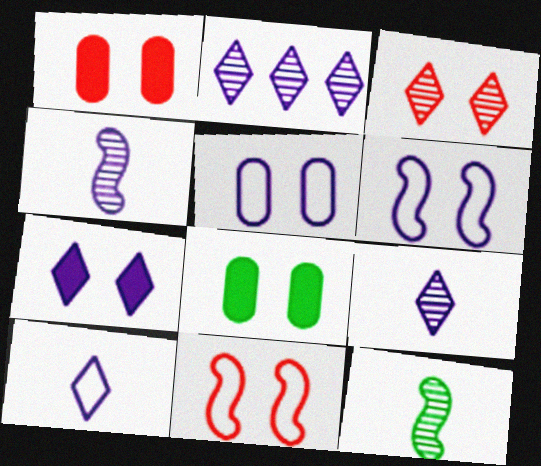[[1, 3, 11], 
[2, 7, 10], 
[3, 6, 8]]